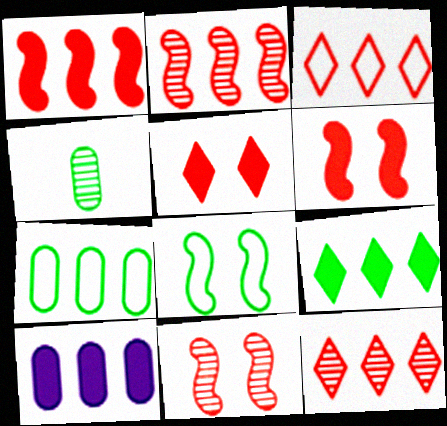[[1, 9, 10], 
[4, 8, 9]]